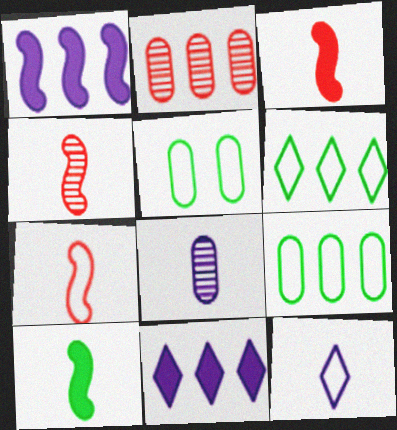[[1, 2, 6], 
[3, 4, 7], 
[4, 5, 11]]